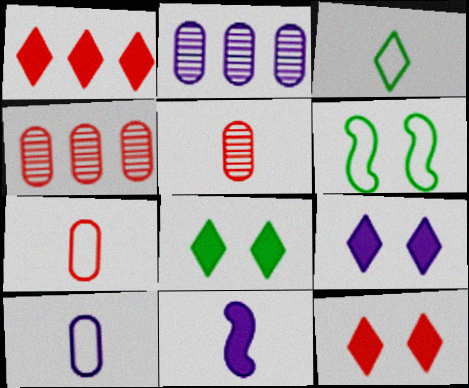[[3, 5, 11], 
[8, 9, 12]]